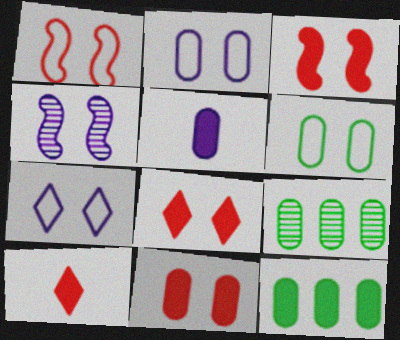[[1, 6, 7], 
[3, 8, 11], 
[4, 6, 8], 
[5, 11, 12]]